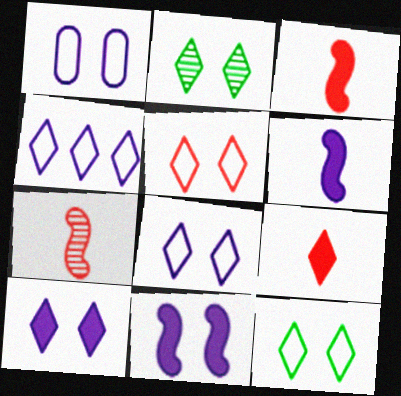[[2, 4, 9], 
[2, 5, 10], 
[5, 8, 12]]